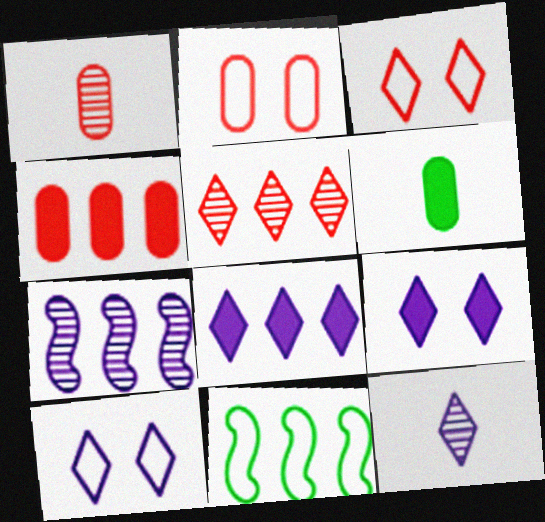[[1, 2, 4], 
[1, 9, 11], 
[3, 6, 7], 
[8, 10, 12]]